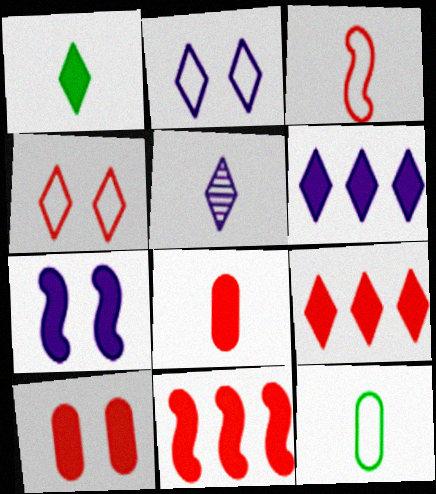[[2, 5, 6]]